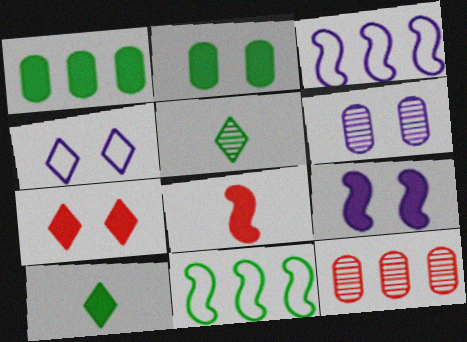[[2, 5, 11], 
[2, 7, 9], 
[4, 6, 9]]